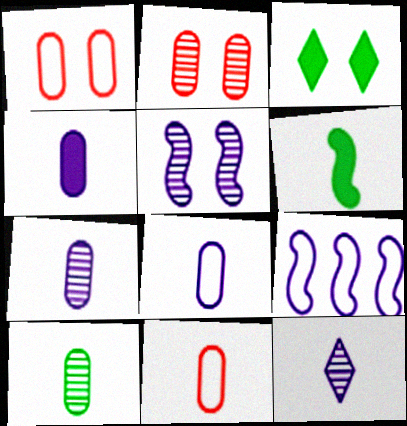[[1, 3, 5], 
[4, 7, 8], 
[4, 10, 11], 
[6, 11, 12]]